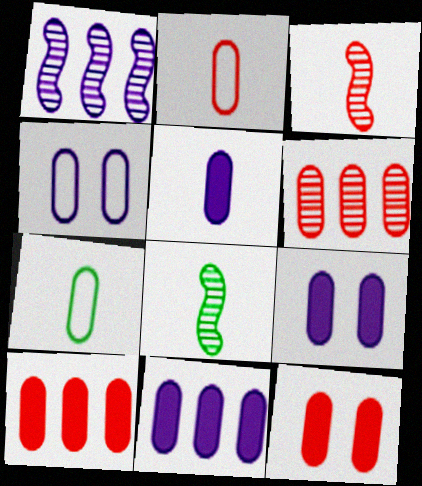[[2, 6, 12], 
[5, 9, 11], 
[6, 7, 9]]